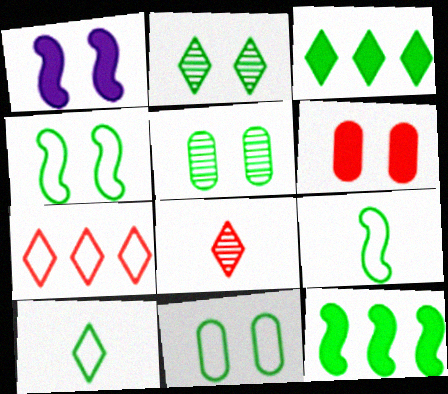[[2, 3, 10], 
[3, 5, 9], 
[5, 10, 12]]